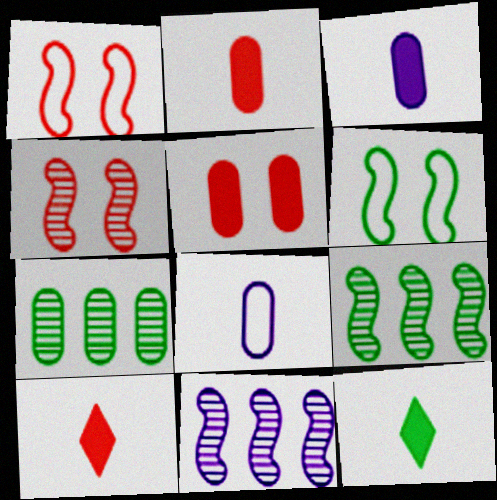[[5, 7, 8], 
[6, 7, 12]]